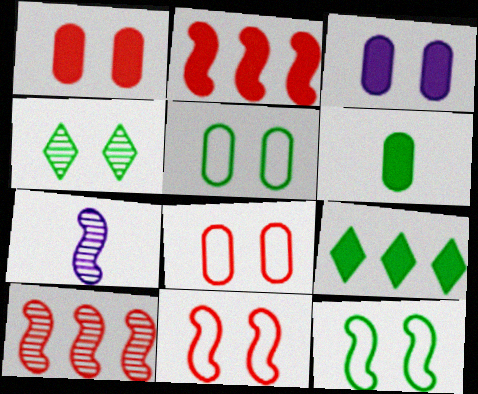[[2, 7, 12], 
[3, 4, 11], 
[7, 8, 9]]